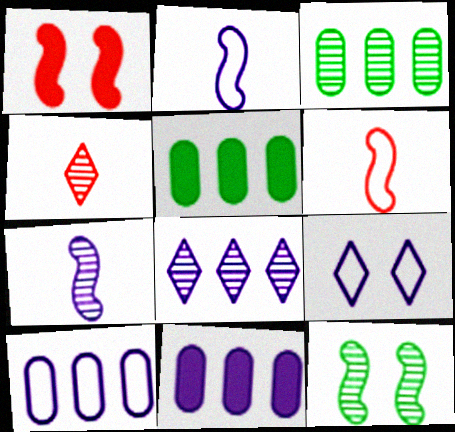[[2, 9, 10], 
[7, 9, 11]]